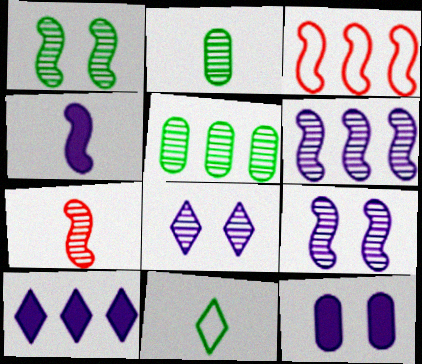[[1, 3, 4], 
[1, 6, 7], 
[3, 5, 10], 
[4, 10, 12], 
[5, 7, 8]]